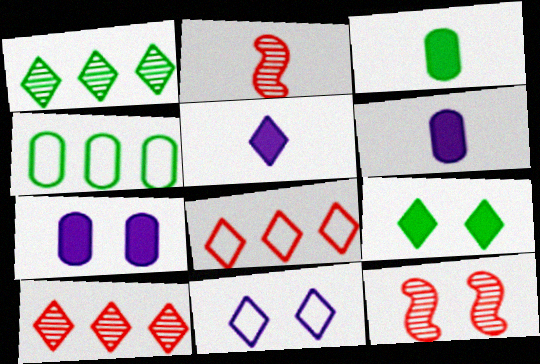[[4, 5, 12]]